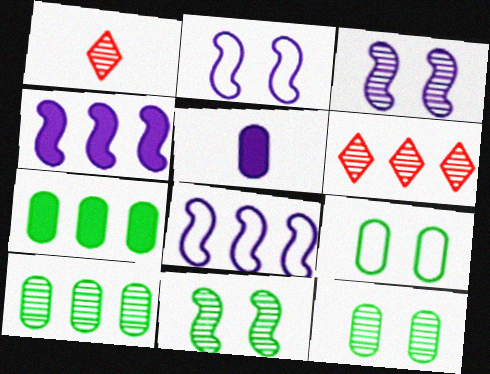[[1, 2, 7], 
[1, 3, 10], 
[1, 4, 9], 
[6, 7, 8]]